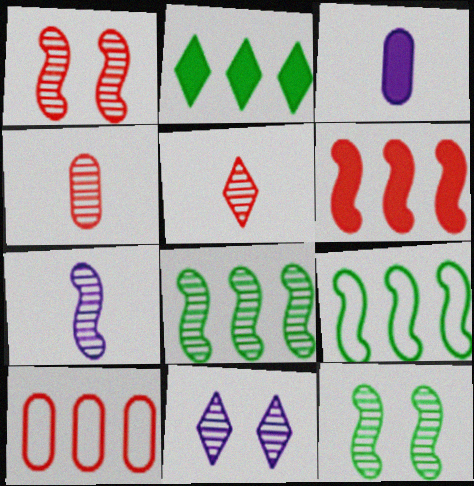[[1, 7, 8], 
[4, 8, 11]]